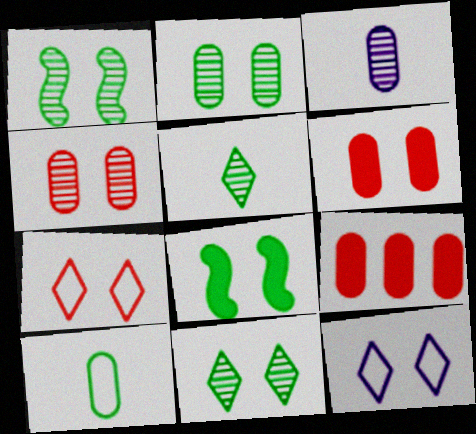[[1, 2, 11], 
[1, 6, 12], 
[4, 8, 12]]